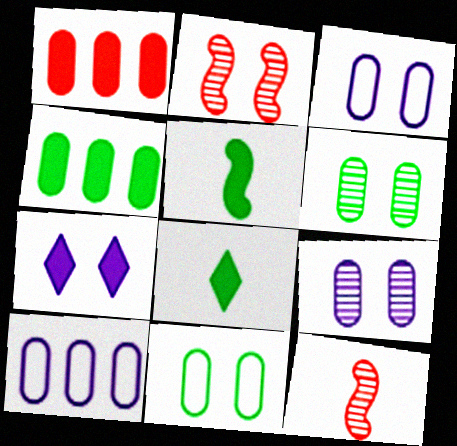[[1, 5, 7], 
[2, 7, 11], 
[2, 8, 10]]